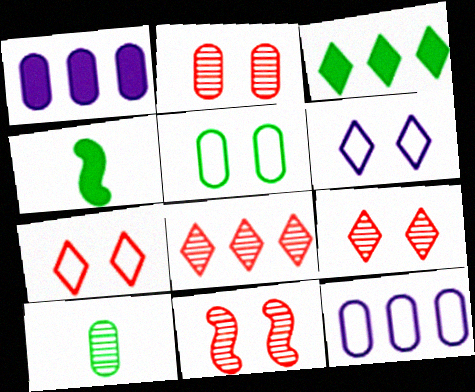[[2, 9, 11], 
[4, 9, 12]]